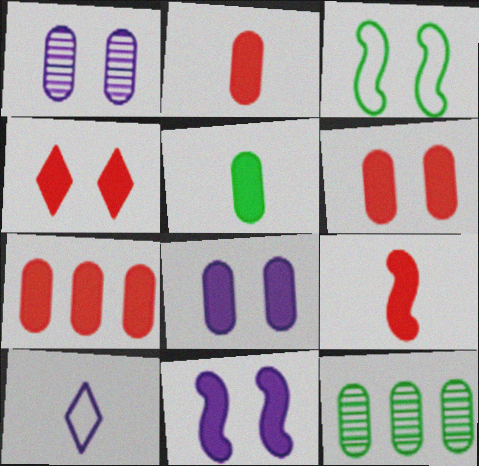[[1, 3, 4], 
[2, 6, 7], 
[4, 7, 9], 
[5, 7, 8]]